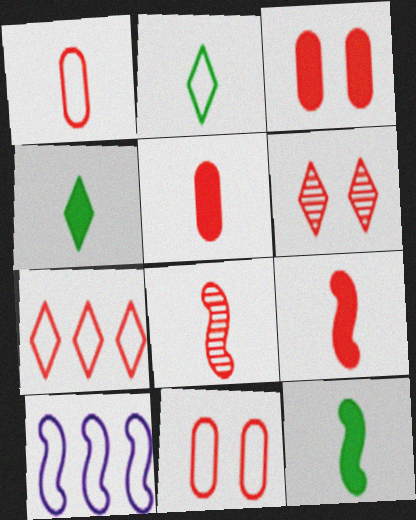[[2, 10, 11], 
[3, 7, 8]]